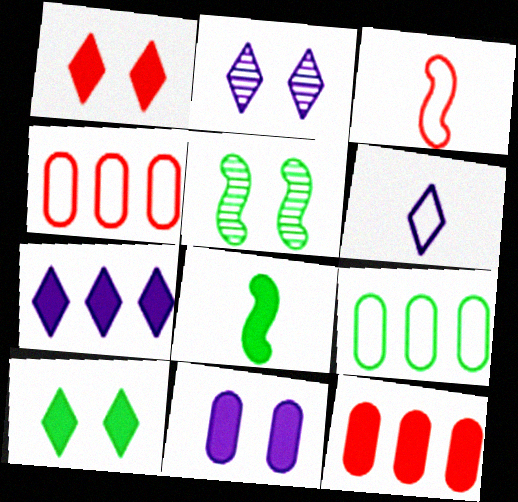[[2, 4, 8], 
[2, 6, 7], 
[5, 6, 12]]